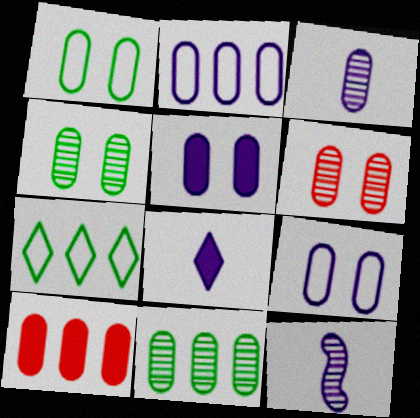[[1, 3, 10], 
[1, 5, 6], 
[2, 3, 5], 
[2, 10, 11], 
[3, 6, 11]]